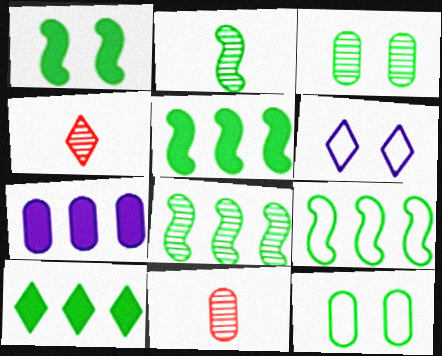[[1, 2, 9], 
[2, 10, 12], 
[4, 6, 10], 
[5, 6, 11], 
[5, 8, 9], 
[7, 11, 12]]